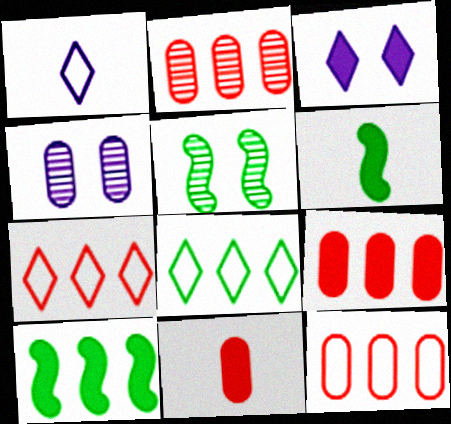[[1, 5, 9], 
[2, 9, 12], 
[3, 6, 9], 
[3, 10, 11], 
[4, 6, 7]]